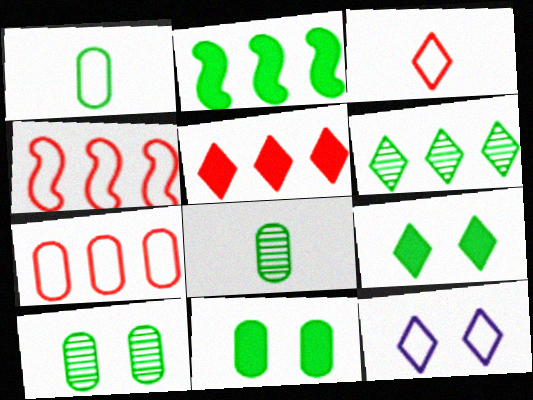[[1, 4, 12]]